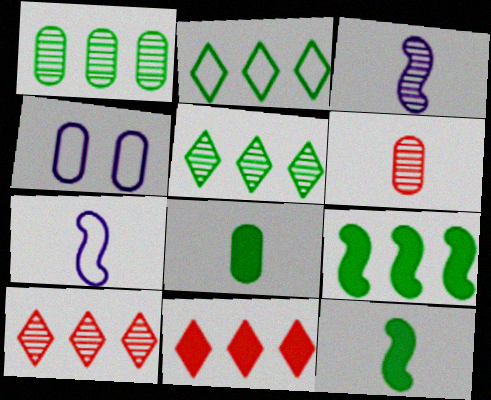[[1, 2, 9], 
[4, 10, 12]]